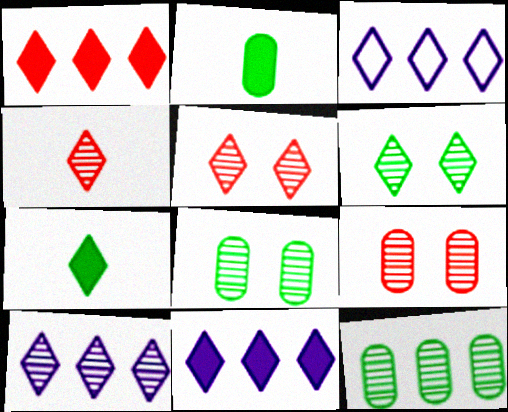[[3, 5, 7], 
[3, 10, 11], 
[4, 6, 10]]